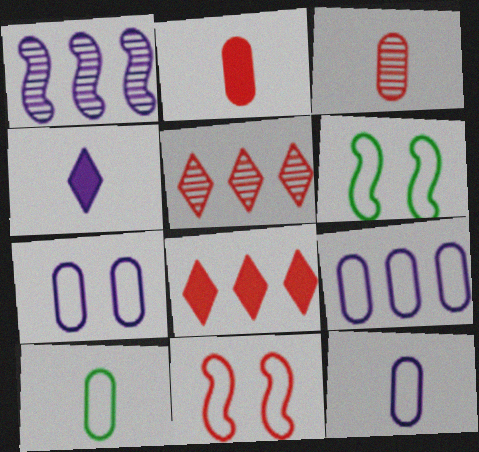[[1, 4, 7], 
[2, 5, 11], 
[3, 8, 11], 
[7, 9, 12]]